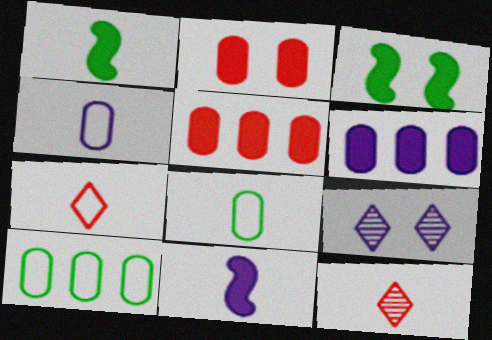[[1, 4, 12], 
[8, 11, 12]]